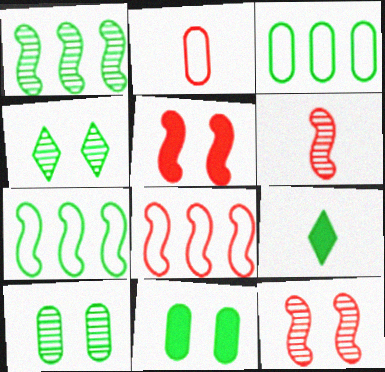[[5, 6, 8], 
[7, 9, 10]]